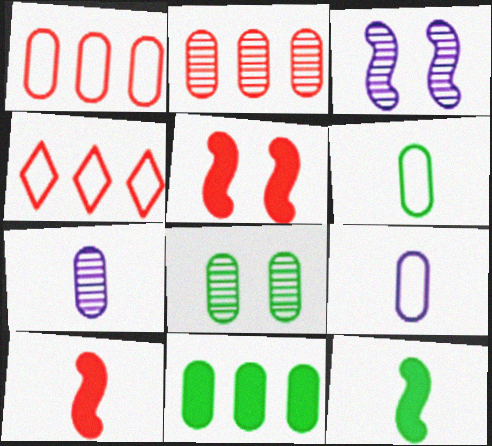[[2, 7, 8], 
[6, 8, 11]]